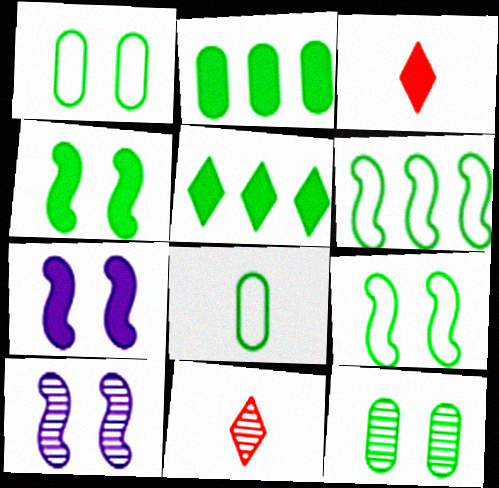[[2, 3, 7], 
[2, 8, 12]]